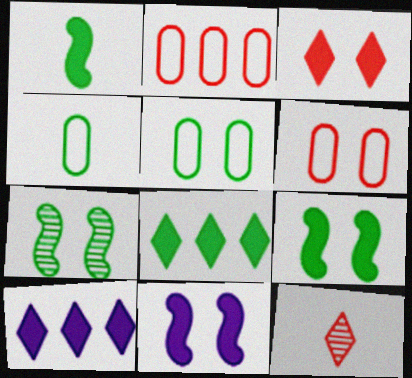[[4, 7, 8]]